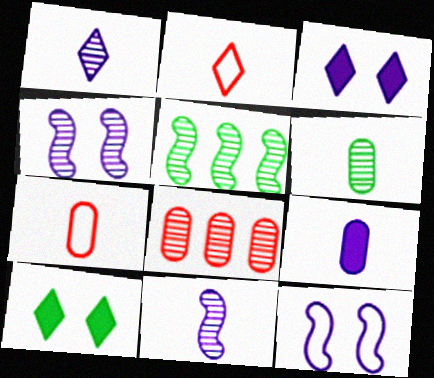[[3, 5, 7], 
[6, 7, 9]]